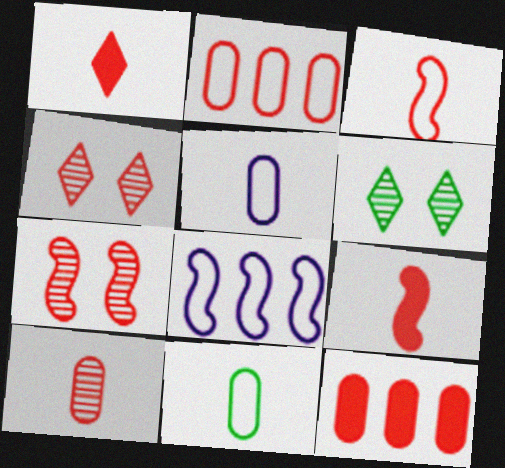[[1, 2, 7], 
[1, 3, 10], 
[2, 4, 9], 
[3, 4, 12]]